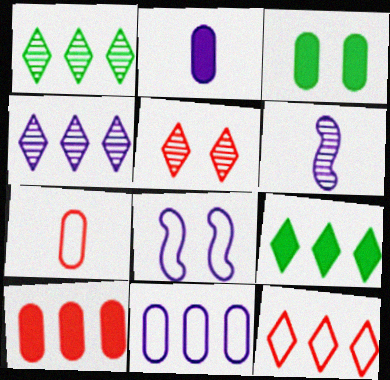[[2, 3, 10], 
[2, 4, 8], 
[3, 5, 8], 
[3, 6, 12], 
[4, 9, 12]]